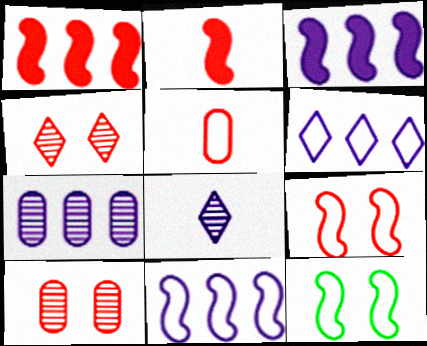[[1, 4, 5], 
[3, 6, 7], 
[5, 6, 12]]